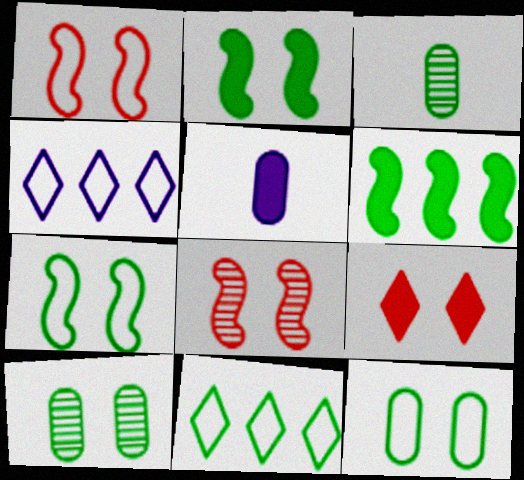[[2, 3, 11], 
[5, 6, 9], 
[5, 8, 11]]